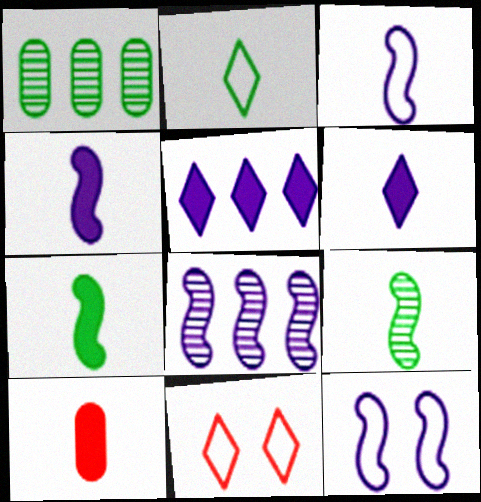[[1, 4, 11], 
[4, 8, 12], 
[6, 7, 10]]